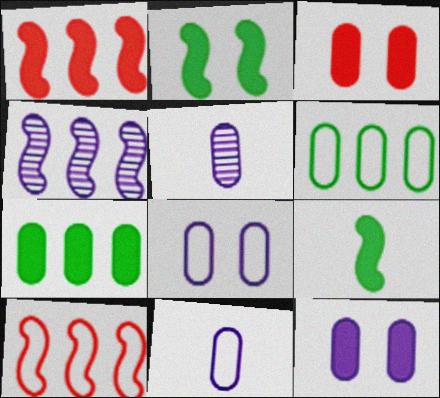[[3, 5, 6]]